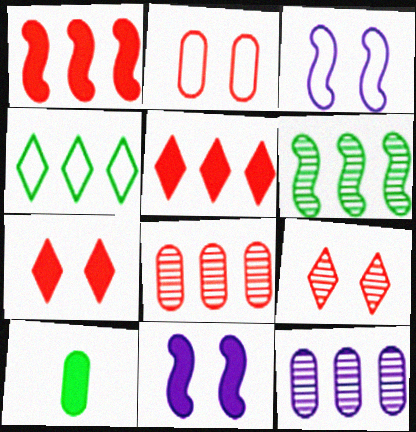[[1, 4, 12], 
[2, 10, 12], 
[5, 10, 11]]